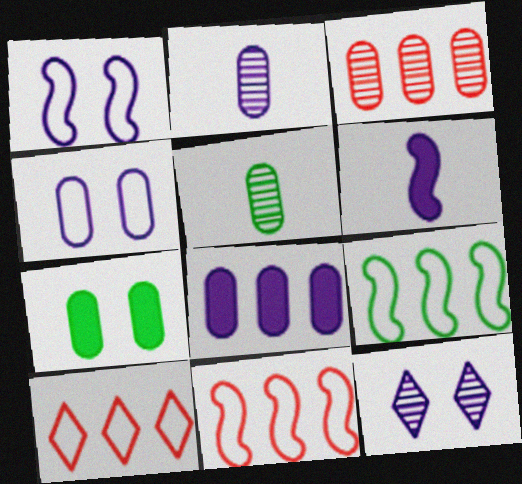[[2, 4, 8]]